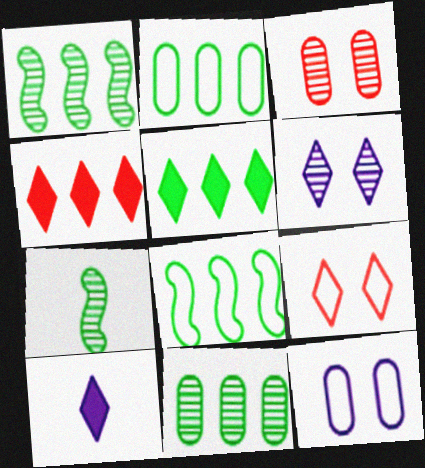[[1, 2, 5], 
[3, 8, 10], 
[4, 7, 12], 
[5, 8, 11]]